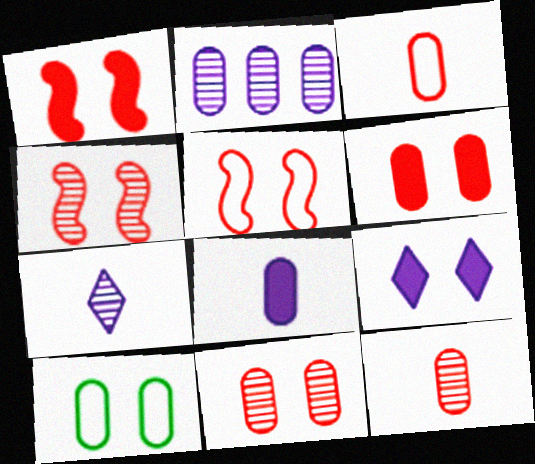[[1, 4, 5], 
[4, 9, 10]]